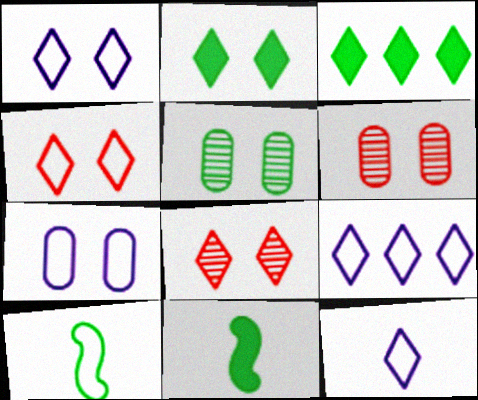[[1, 2, 8], 
[1, 9, 12], 
[3, 5, 10], 
[3, 8, 12], 
[6, 9, 11]]